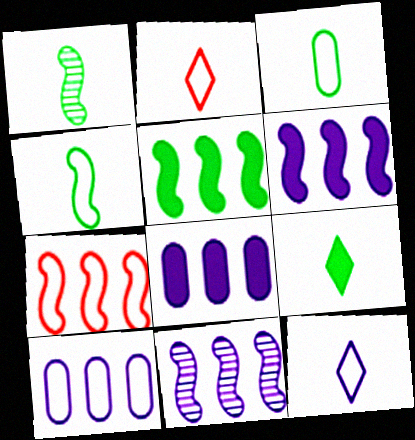[[1, 3, 9], 
[5, 7, 11]]